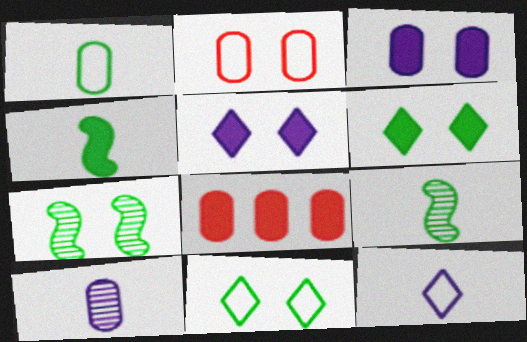[[2, 5, 7], 
[4, 5, 8], 
[7, 8, 12]]